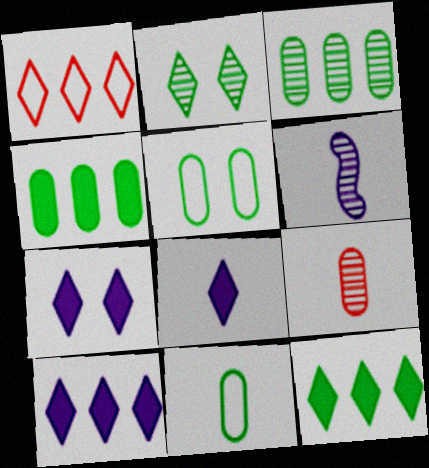[[1, 2, 8], 
[7, 8, 10]]